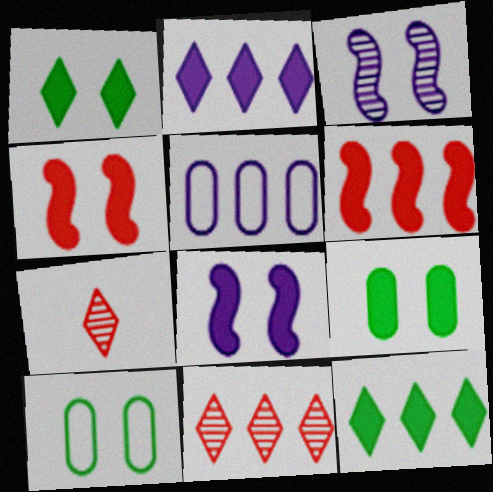[]